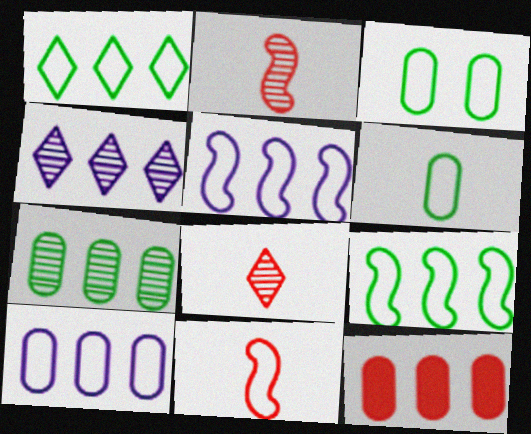[[4, 9, 12], 
[7, 10, 12]]